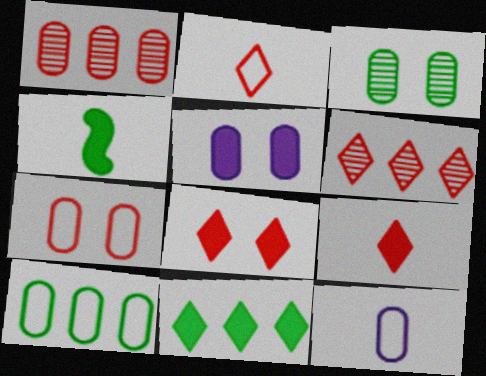[[2, 6, 8], 
[3, 5, 7], 
[7, 10, 12]]